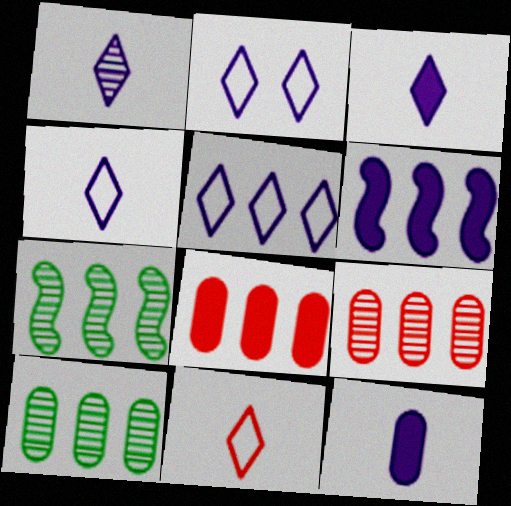[[1, 3, 4], 
[2, 4, 5], 
[5, 7, 8]]